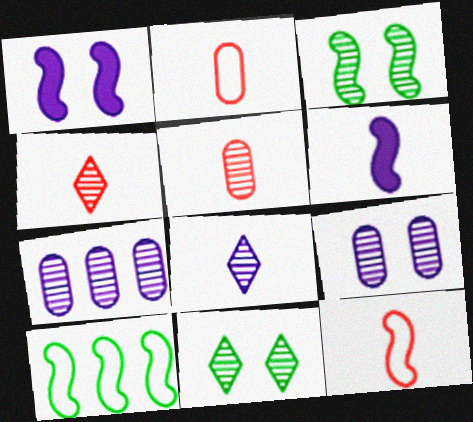[[3, 4, 7]]